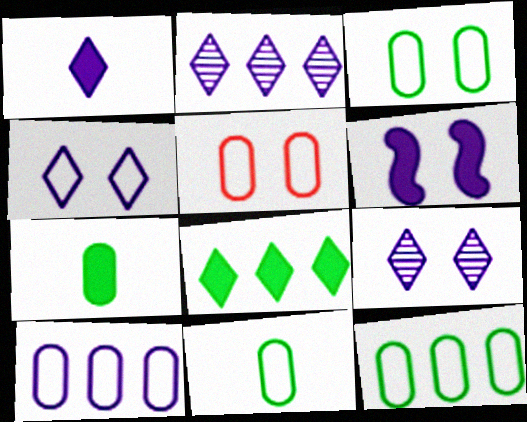[[1, 2, 4], 
[3, 11, 12], 
[5, 10, 11]]